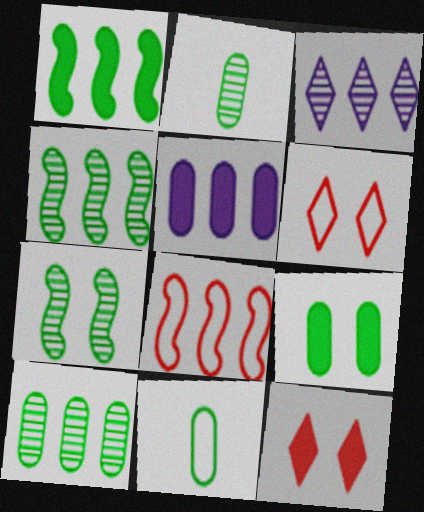[[9, 10, 11]]